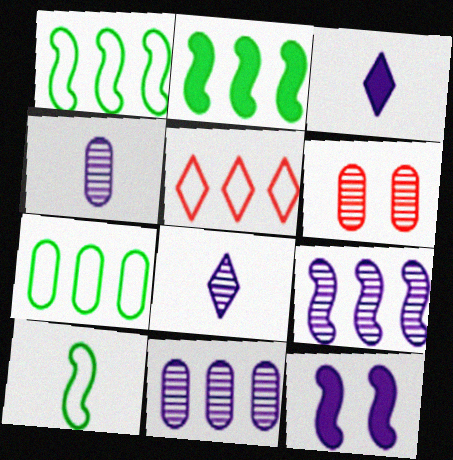[[1, 3, 6], 
[2, 5, 11]]